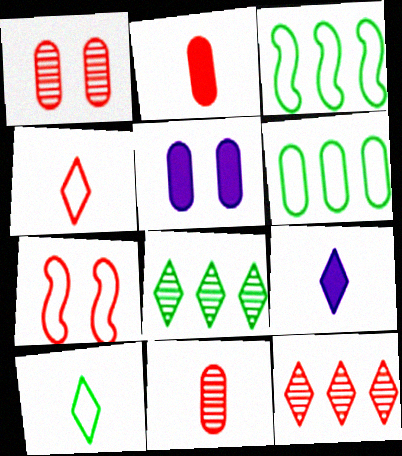[[1, 3, 9], 
[2, 7, 12], 
[5, 6, 11]]